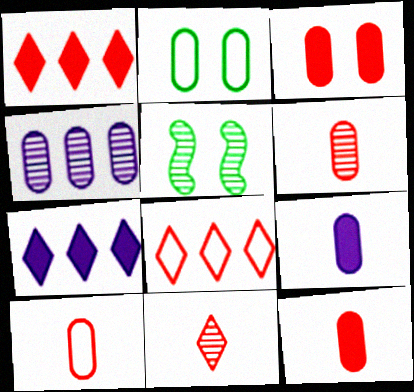[[2, 4, 12], 
[4, 5, 11], 
[5, 7, 10], 
[5, 8, 9], 
[6, 10, 12]]